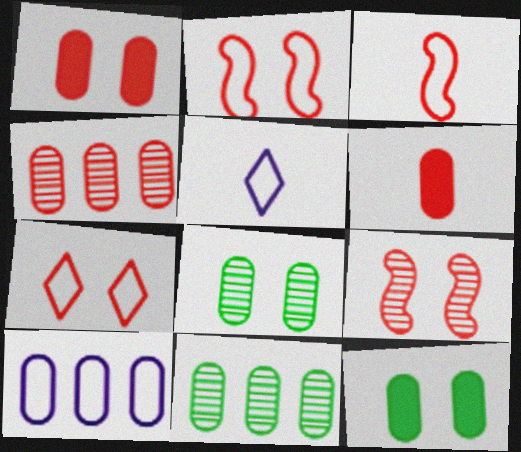[[1, 7, 9], 
[6, 8, 10]]